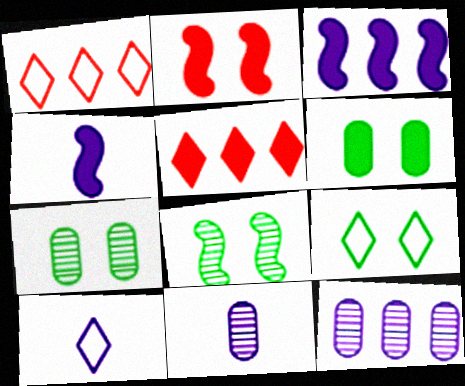[[1, 4, 7], 
[1, 9, 10], 
[4, 5, 6], 
[4, 10, 11], 
[6, 8, 9]]